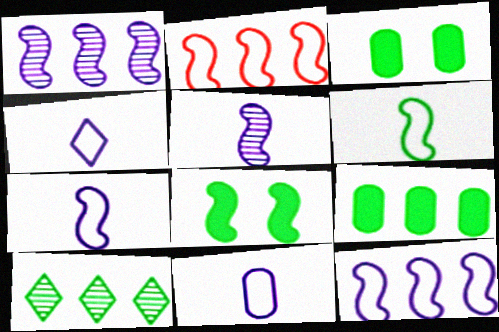[[2, 5, 8], 
[3, 6, 10], 
[4, 7, 11]]